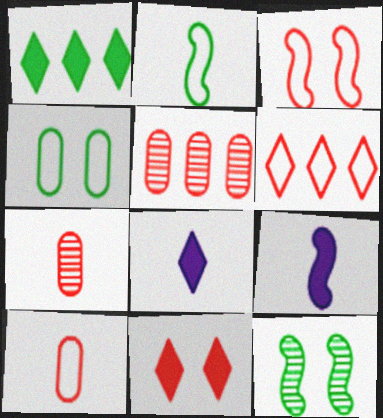[[1, 8, 11], 
[2, 7, 8], 
[3, 6, 10]]